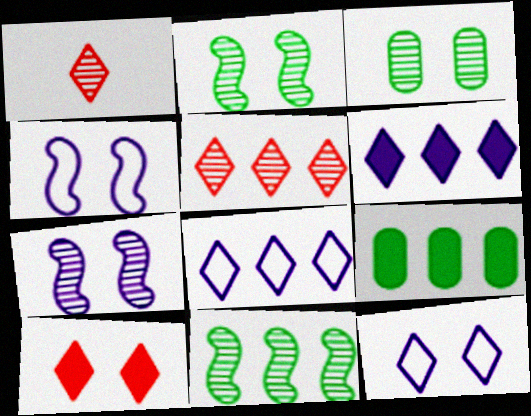[[1, 4, 9], 
[3, 4, 10]]